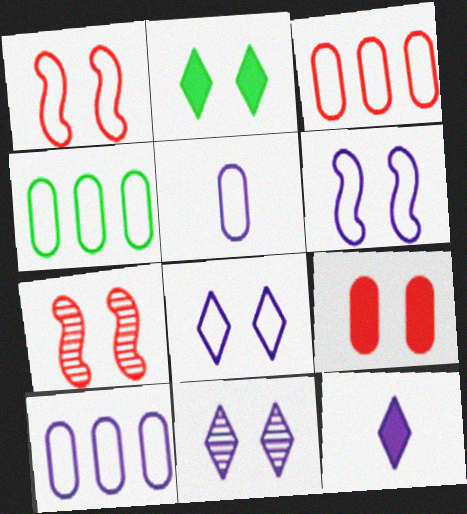[[3, 4, 10], 
[4, 7, 12]]